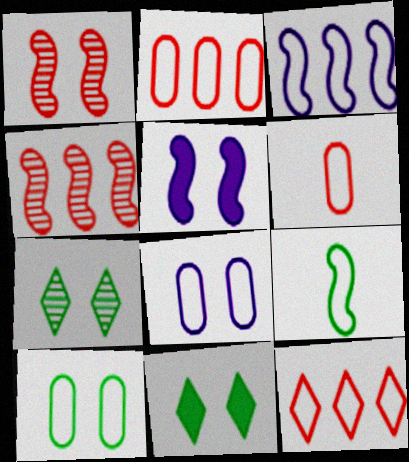[[1, 8, 11], 
[4, 5, 9], 
[8, 9, 12]]